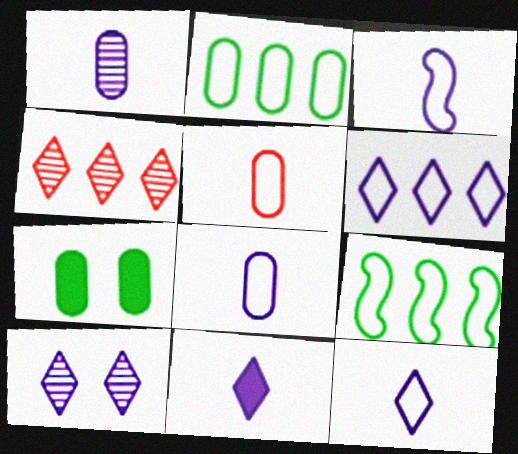[[1, 3, 11], 
[3, 4, 7], 
[3, 8, 12], 
[6, 10, 11]]